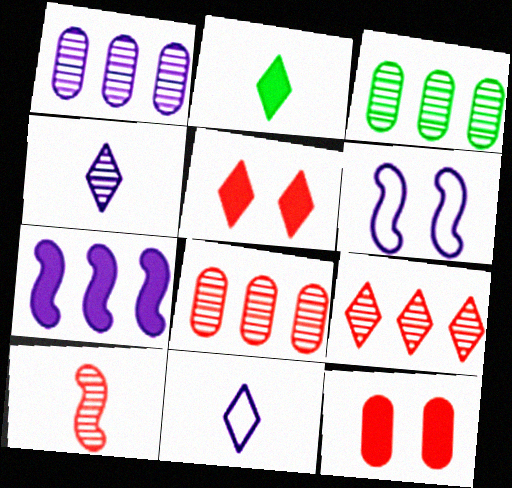[[1, 3, 8], 
[2, 6, 8], 
[2, 7, 12]]